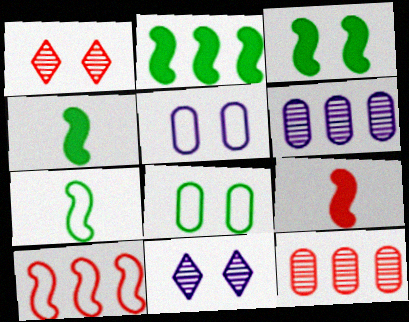[[1, 3, 5], 
[2, 3, 4]]